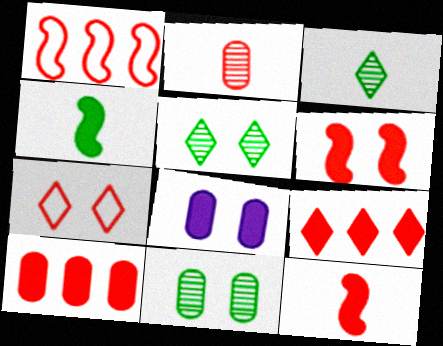[[1, 3, 8], 
[4, 8, 9]]